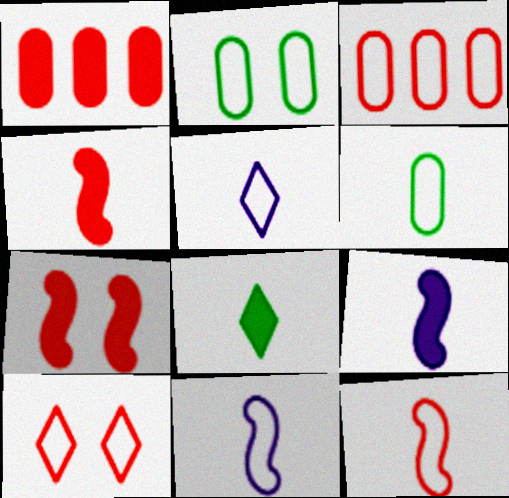[[3, 10, 12], 
[5, 6, 12]]